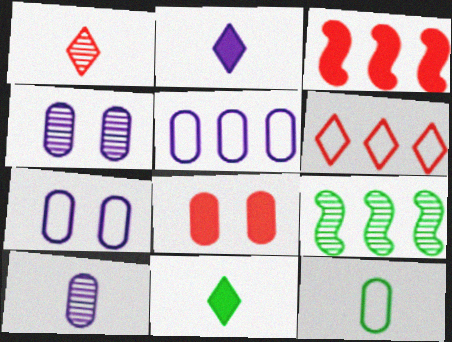[[1, 4, 9]]